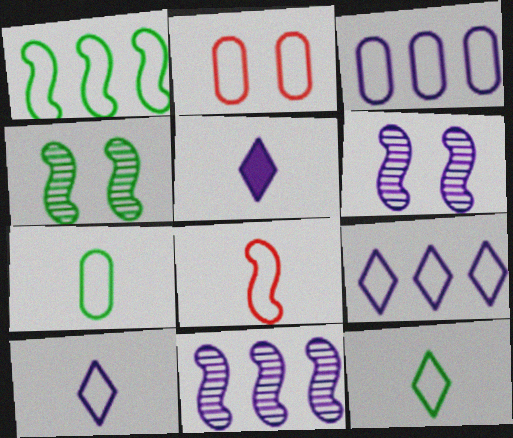[[1, 2, 10], 
[2, 3, 7], 
[3, 5, 6], 
[7, 8, 10]]